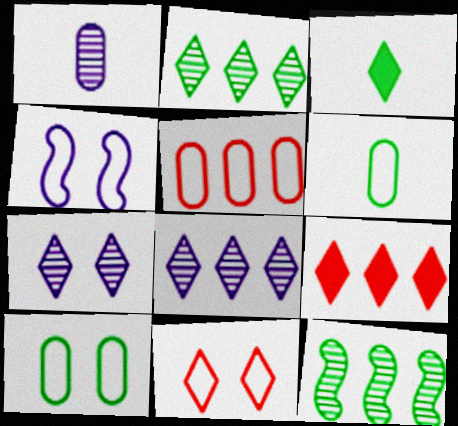[[3, 8, 11], 
[3, 10, 12], 
[4, 10, 11]]